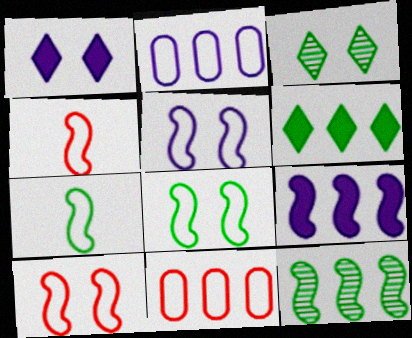[[5, 8, 10]]